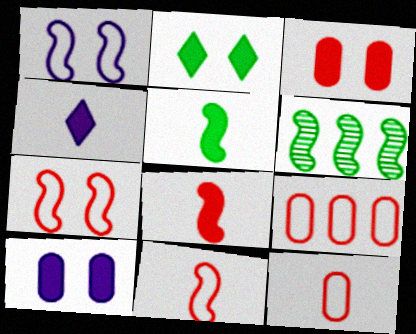[[1, 6, 8]]